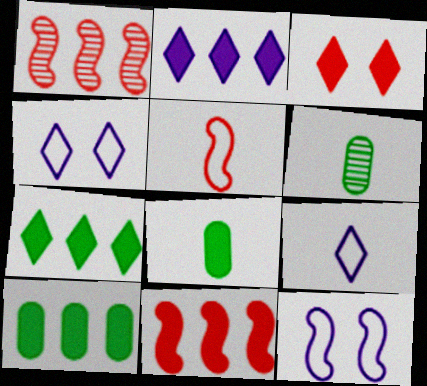[[1, 4, 8], 
[2, 10, 11], 
[4, 6, 11]]